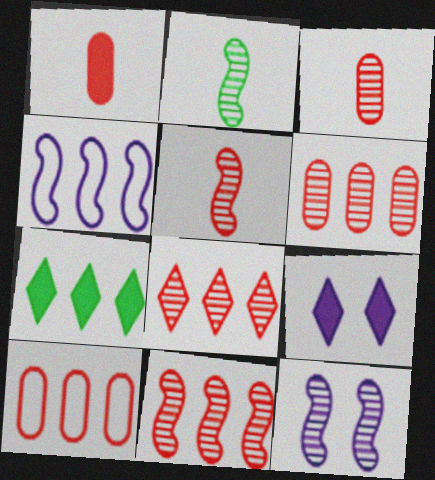[[2, 9, 10], 
[2, 11, 12], 
[4, 6, 7], 
[6, 8, 11]]